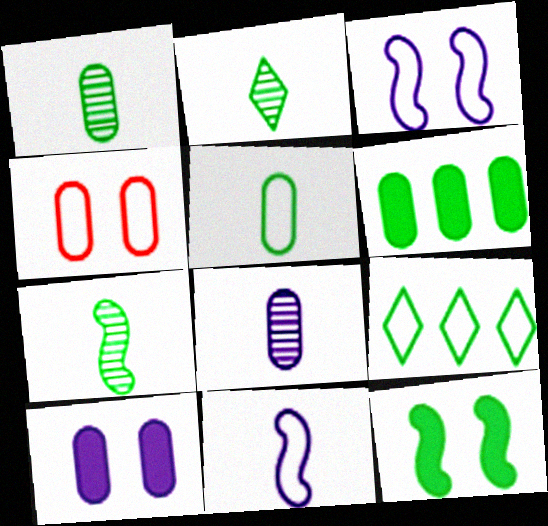[[1, 2, 7], 
[1, 9, 12], 
[4, 6, 8], 
[4, 9, 11]]